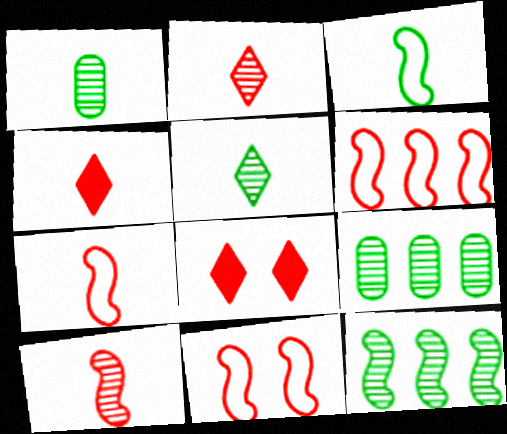[[6, 7, 11]]